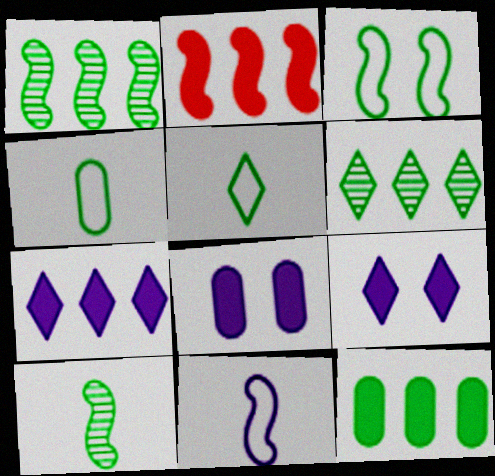[[2, 7, 12]]